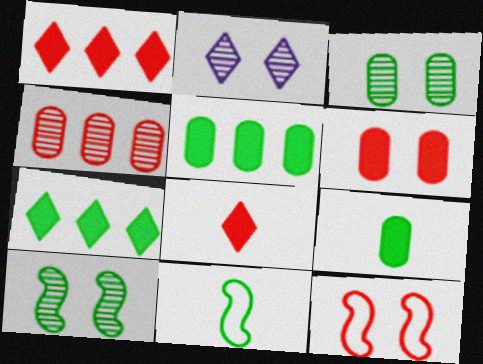[[3, 7, 11], 
[4, 8, 12]]